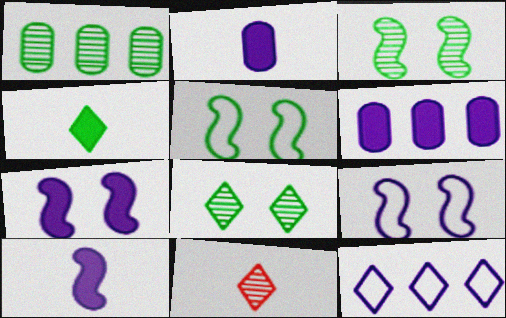[[1, 4, 5], 
[5, 6, 11]]